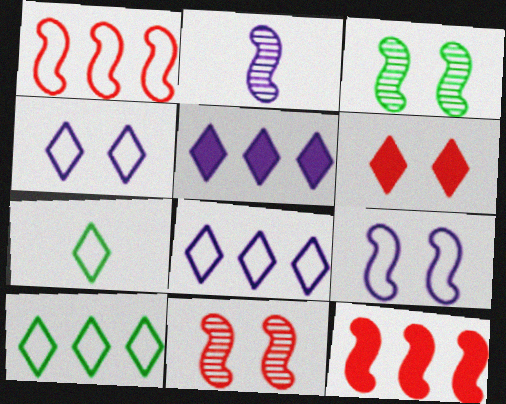[]